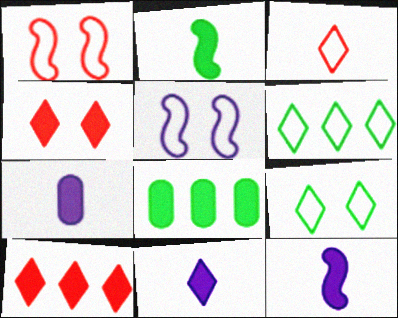[[4, 8, 12], 
[7, 11, 12]]